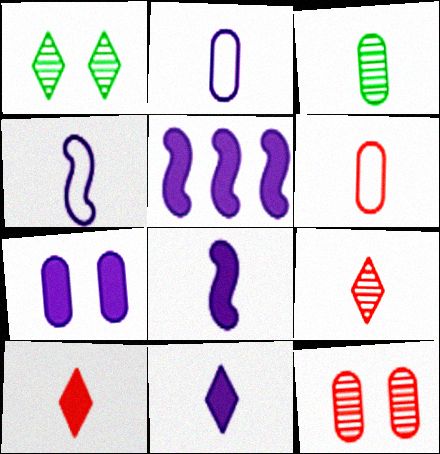[[1, 5, 6], 
[3, 4, 10], 
[5, 7, 11]]